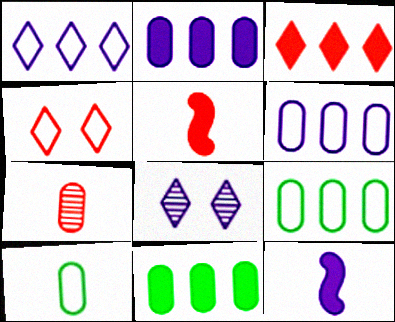[[5, 8, 9], 
[6, 8, 12]]